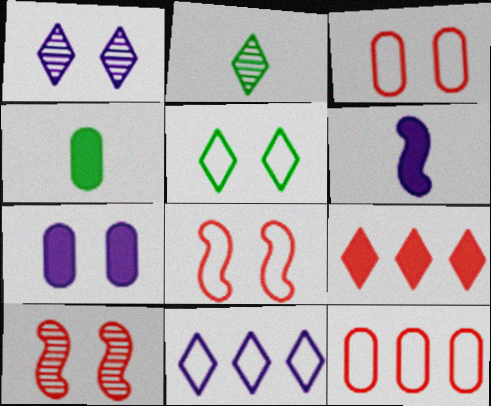[[4, 10, 11], 
[5, 7, 10]]